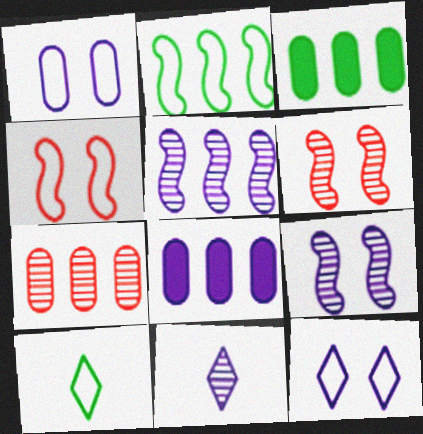[[3, 4, 11], 
[6, 8, 10]]